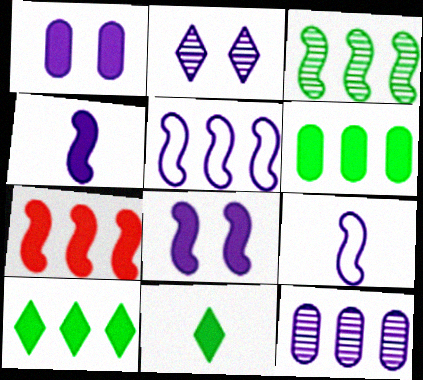[[1, 7, 11], 
[3, 5, 7]]